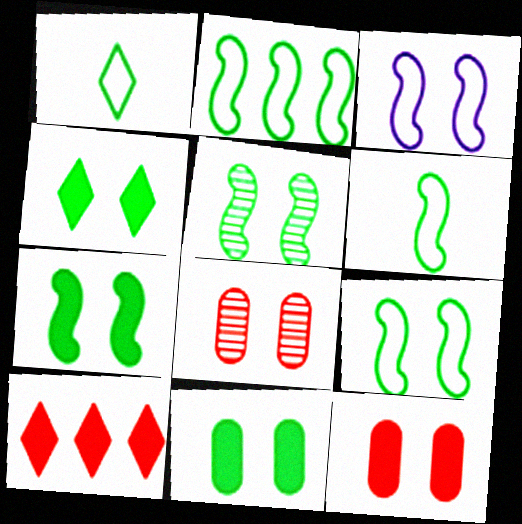[[2, 6, 9], 
[3, 4, 8], 
[4, 7, 11], 
[5, 7, 9]]